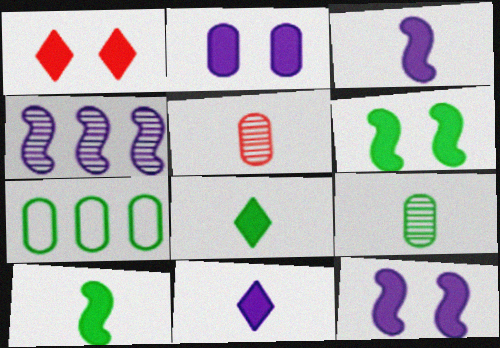[[1, 2, 6], 
[2, 5, 7]]